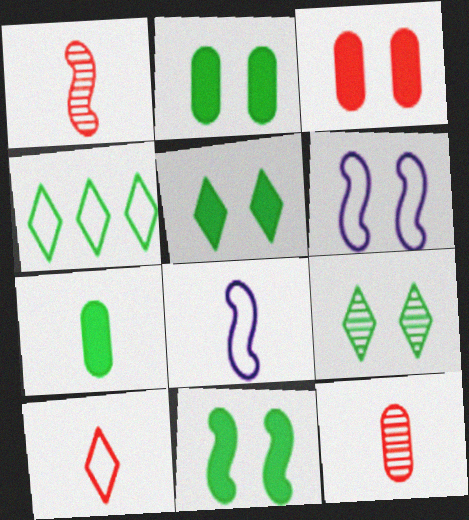[[2, 5, 11], 
[3, 6, 9]]